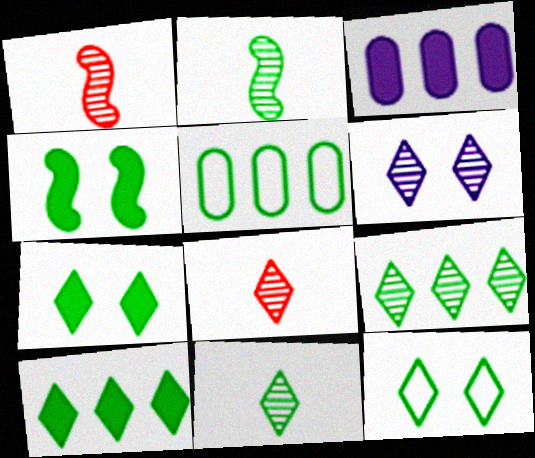[[1, 3, 12], 
[2, 5, 7], 
[4, 5, 11], 
[6, 8, 9], 
[10, 11, 12]]